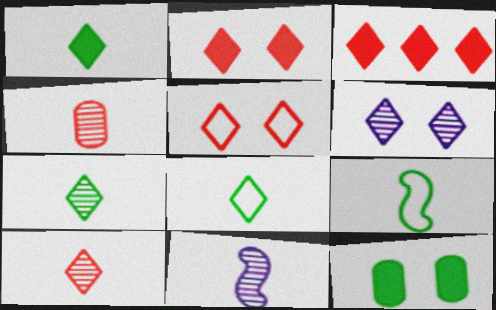[[1, 7, 8], 
[3, 5, 10], 
[3, 6, 8], 
[4, 7, 11]]